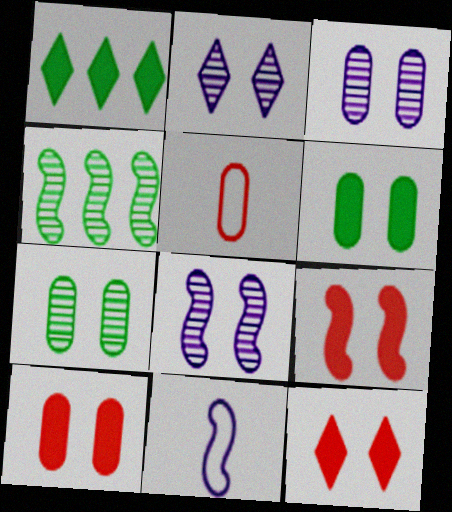[[1, 5, 8], 
[2, 3, 8], 
[4, 9, 11], 
[9, 10, 12]]